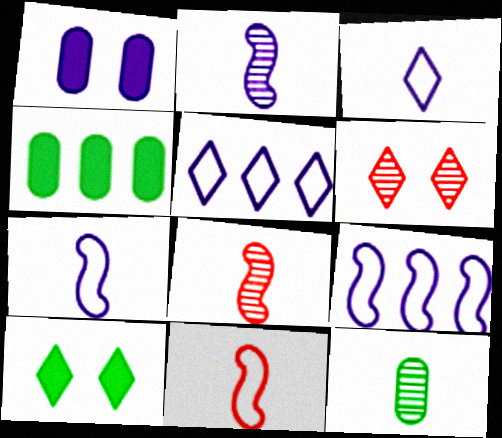[[1, 2, 5], 
[4, 6, 7]]